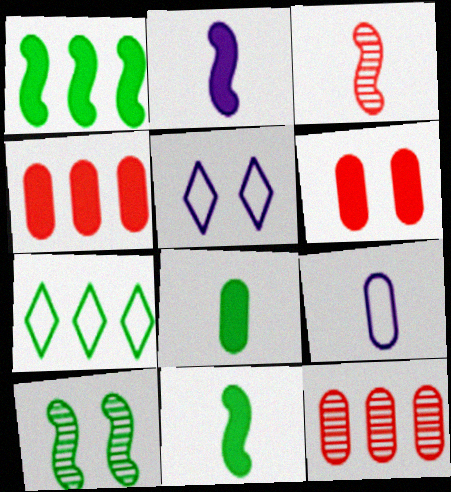[[5, 6, 10], 
[5, 11, 12], 
[7, 8, 10]]